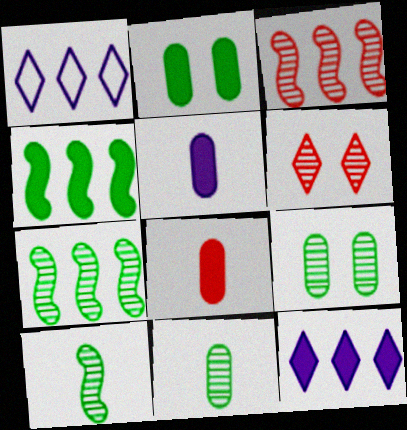[]